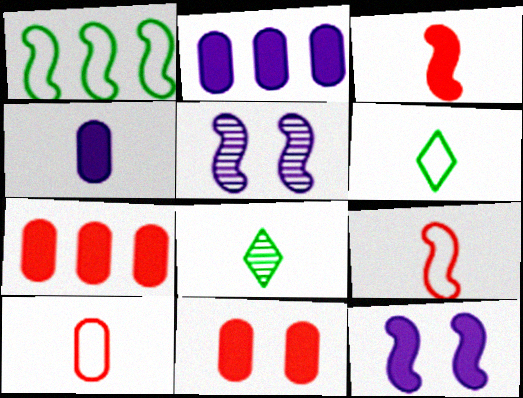[[1, 3, 5], 
[4, 8, 9], 
[5, 6, 7]]